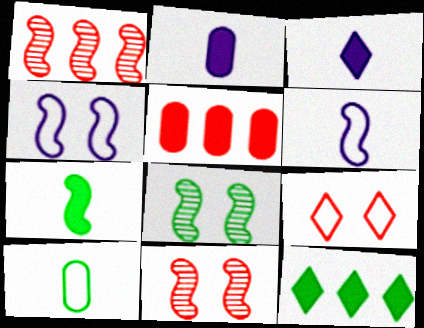[[1, 4, 7], 
[8, 10, 12]]